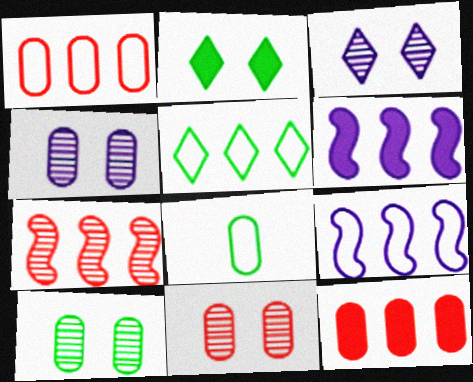[[1, 5, 9], 
[4, 8, 12], 
[4, 10, 11]]